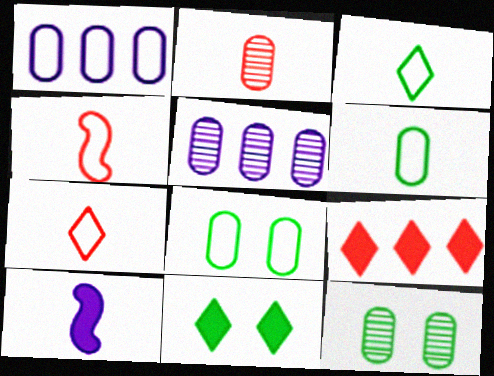[[2, 3, 10], 
[2, 5, 12], 
[4, 5, 11]]